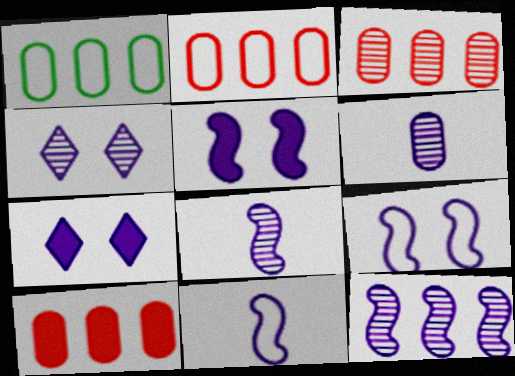[[2, 3, 10], 
[4, 6, 12], 
[5, 11, 12]]